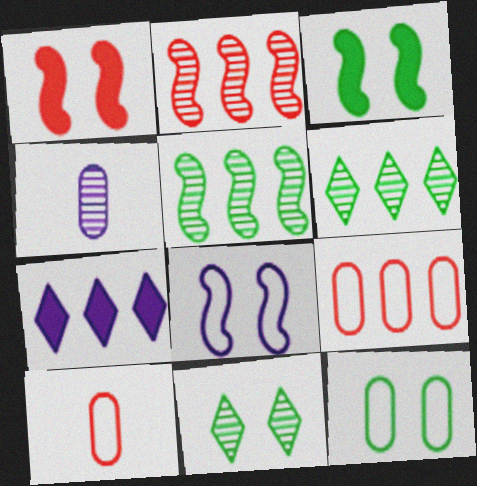[[2, 4, 11], 
[3, 11, 12], 
[4, 7, 8], 
[5, 7, 9]]